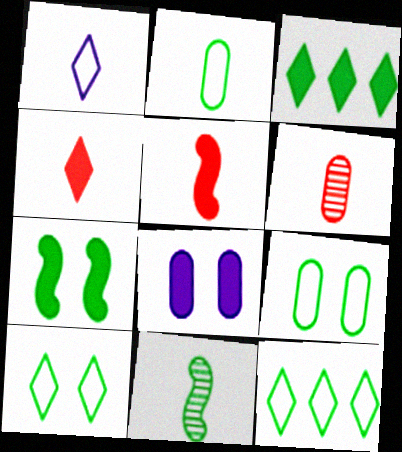[[3, 5, 8], 
[3, 9, 11]]